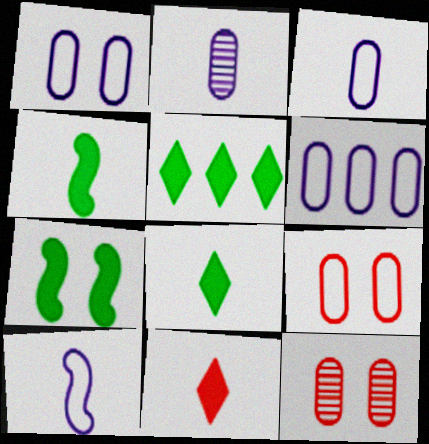[[1, 3, 6], 
[5, 10, 12]]